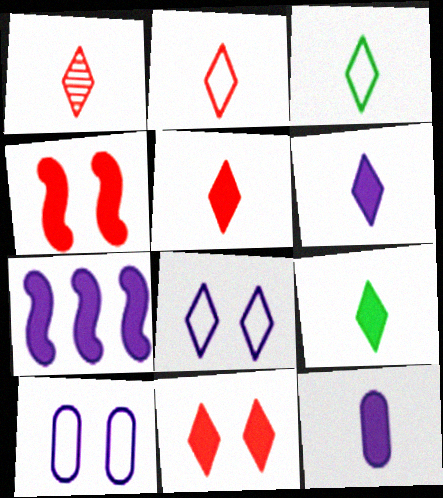[[1, 2, 5], 
[1, 3, 6], 
[5, 6, 9]]